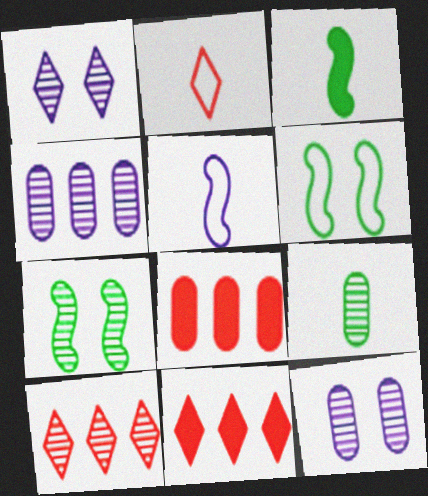[]